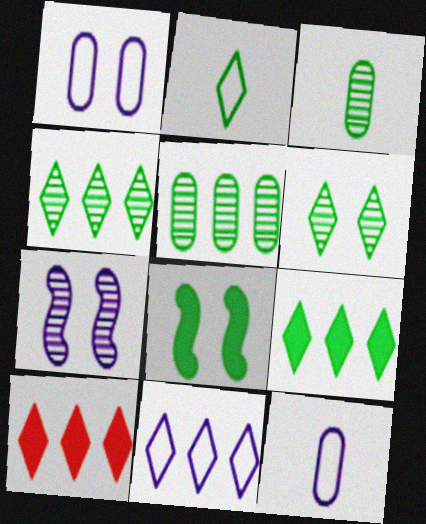[[2, 5, 8], 
[2, 6, 9], 
[4, 10, 11]]